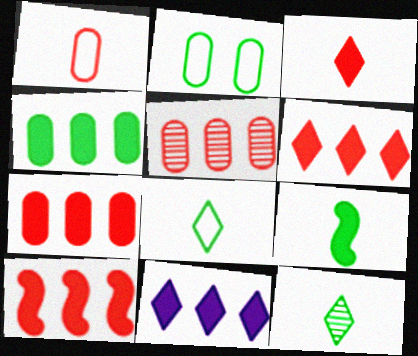[[4, 10, 11], 
[6, 7, 10]]